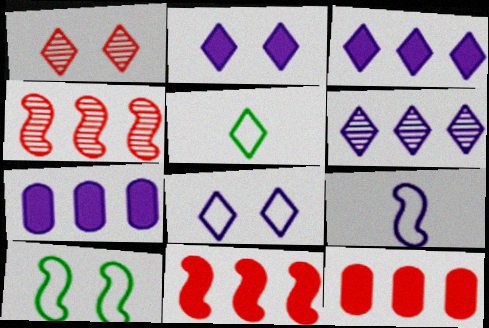[[1, 3, 5]]